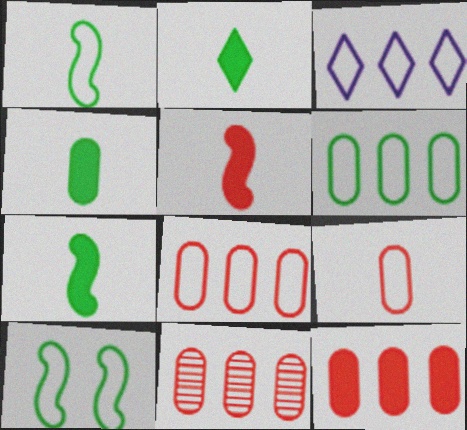[[2, 4, 7], 
[3, 9, 10], 
[8, 11, 12]]